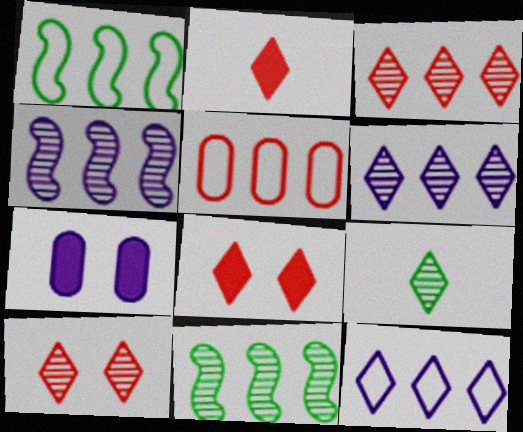[[1, 5, 12], 
[6, 9, 10], 
[8, 9, 12]]